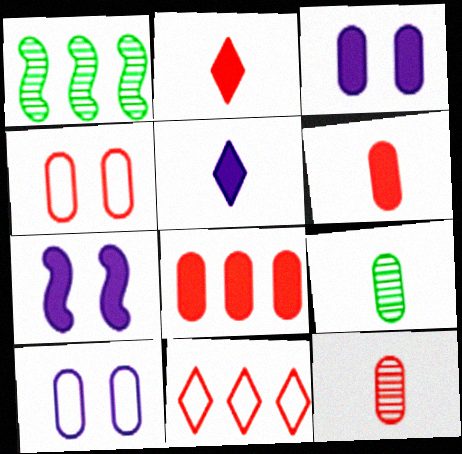[[1, 2, 10], 
[1, 4, 5], 
[4, 8, 12], 
[7, 9, 11], 
[8, 9, 10]]